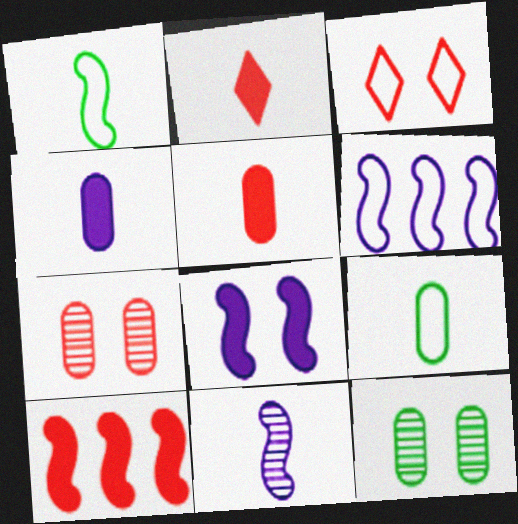[[2, 6, 12], 
[2, 9, 11], 
[3, 6, 9], 
[3, 8, 12], 
[6, 8, 11]]